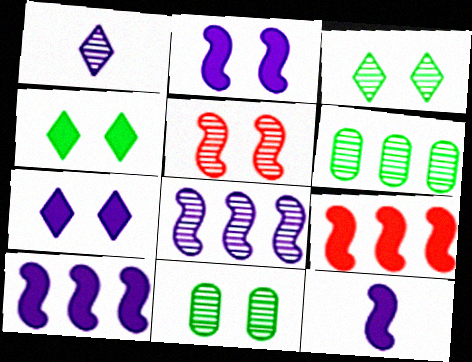[[1, 5, 6], 
[2, 10, 12]]